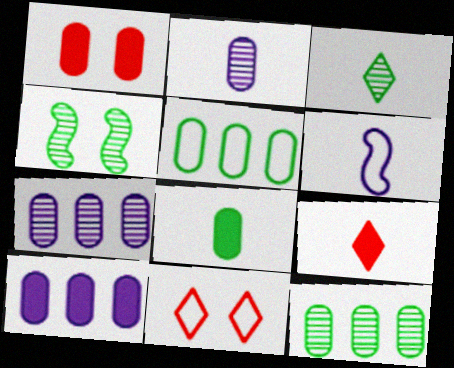[[1, 2, 5], 
[1, 8, 10], 
[3, 4, 12], 
[5, 6, 11]]